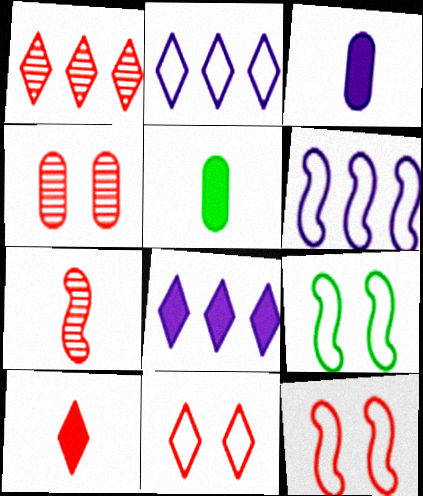[[1, 3, 9], 
[1, 4, 7], 
[1, 10, 11]]